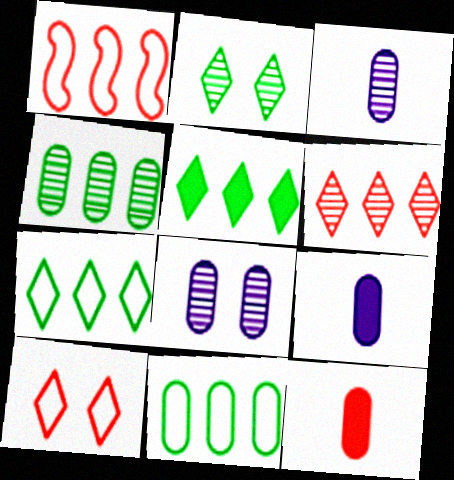[[1, 2, 9], 
[8, 11, 12]]